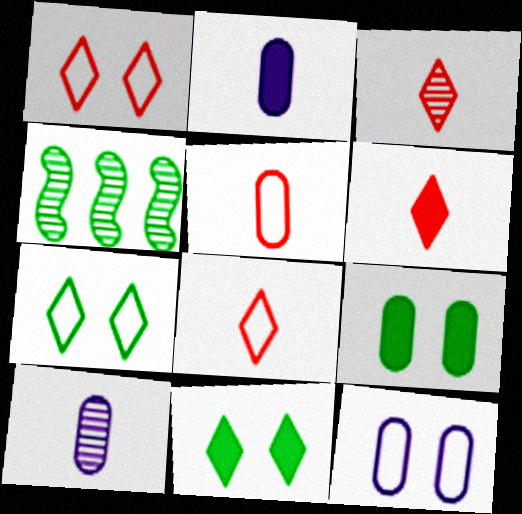[[1, 2, 4], 
[3, 6, 8], 
[4, 6, 12]]